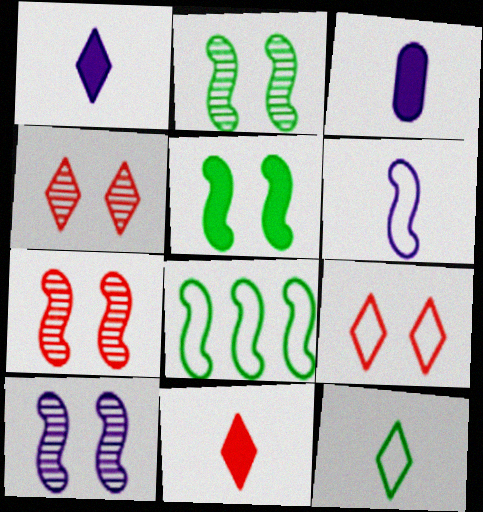[[2, 7, 10], 
[3, 4, 8]]